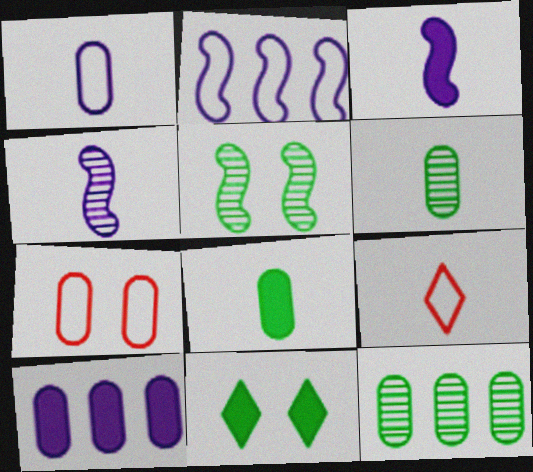[[3, 6, 9], 
[4, 8, 9], 
[5, 9, 10], 
[6, 7, 10]]